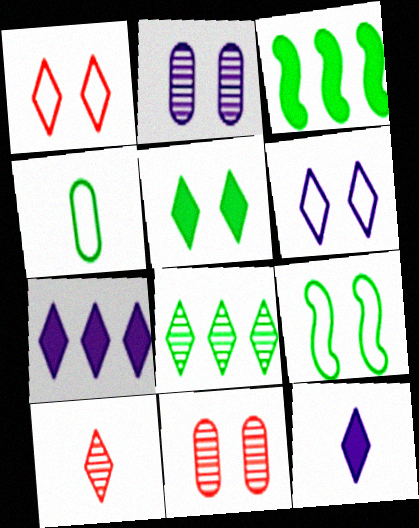[[1, 8, 12]]